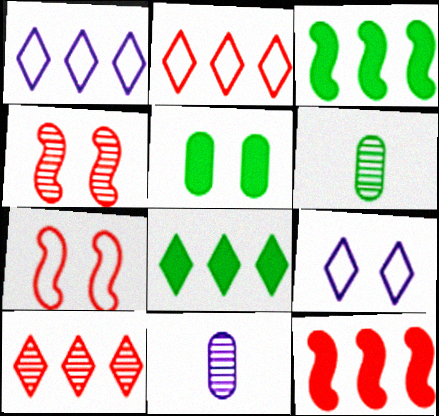[[1, 8, 10], 
[4, 5, 9], 
[6, 9, 12], 
[7, 8, 11]]